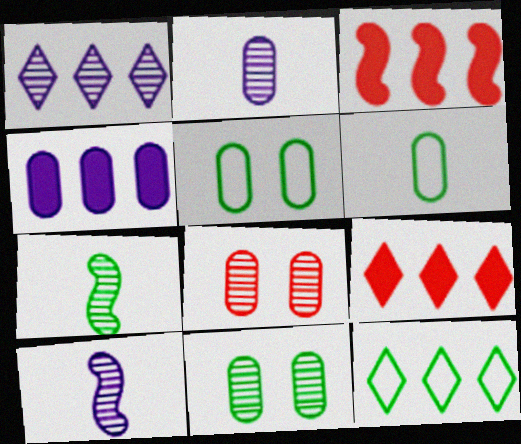[[1, 7, 8], 
[1, 9, 12], 
[4, 6, 8], 
[5, 9, 10]]